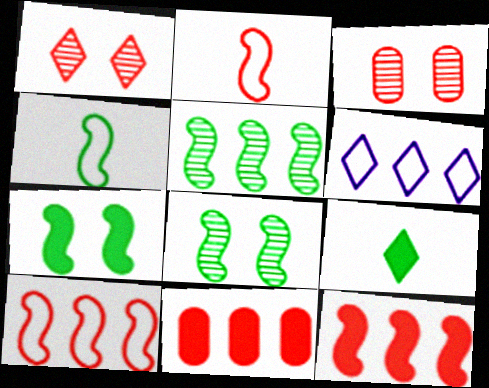[[1, 2, 11], 
[1, 6, 9], 
[4, 5, 7], 
[5, 6, 11]]